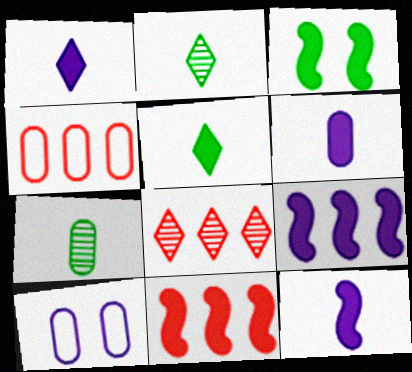[[1, 6, 12], 
[2, 10, 11], 
[3, 11, 12], 
[4, 8, 11]]